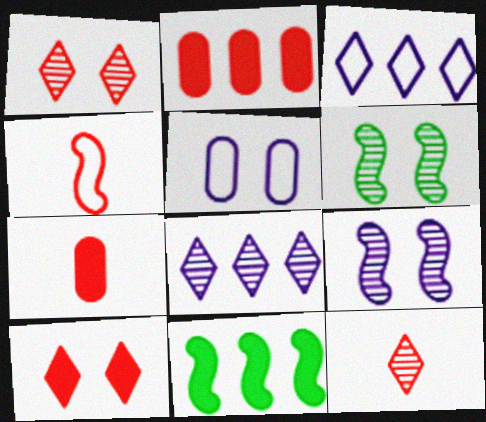[[1, 2, 4], 
[3, 6, 7], 
[4, 7, 12], 
[4, 9, 11], 
[5, 6, 10], 
[5, 11, 12]]